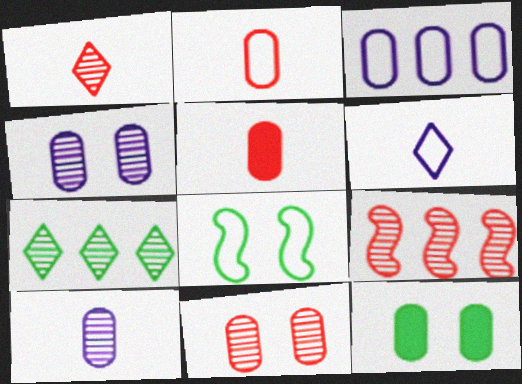[[1, 9, 11], 
[6, 9, 12]]